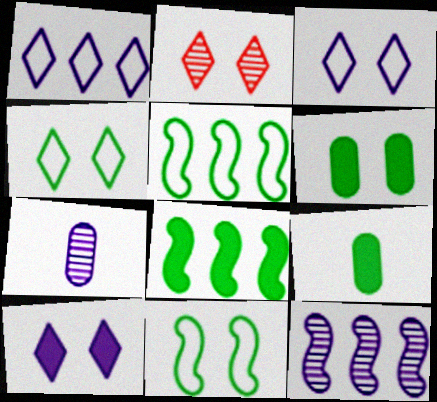[[2, 4, 10]]